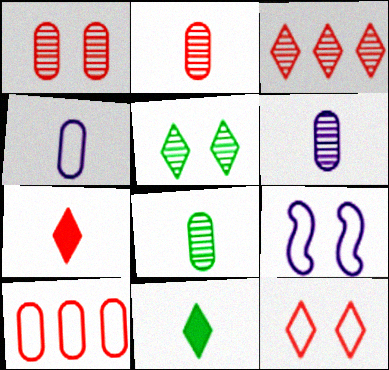[[2, 6, 8], 
[3, 7, 12]]